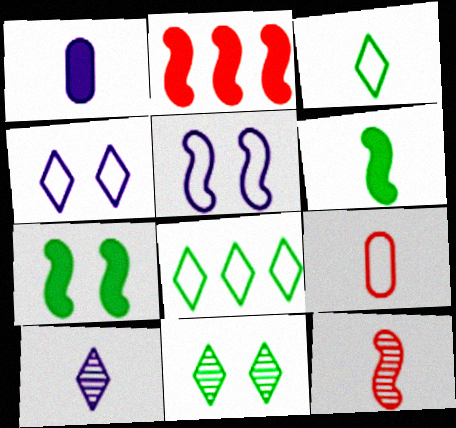[[1, 3, 12], 
[5, 8, 9], 
[6, 9, 10]]